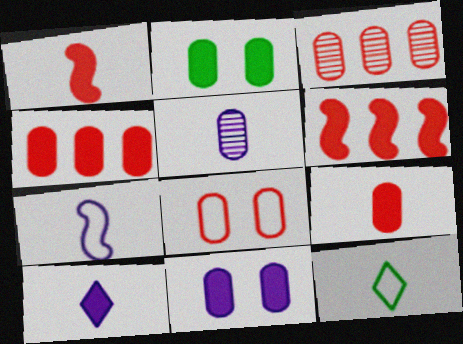[[1, 5, 12], 
[2, 6, 10], 
[3, 8, 9], 
[5, 7, 10]]